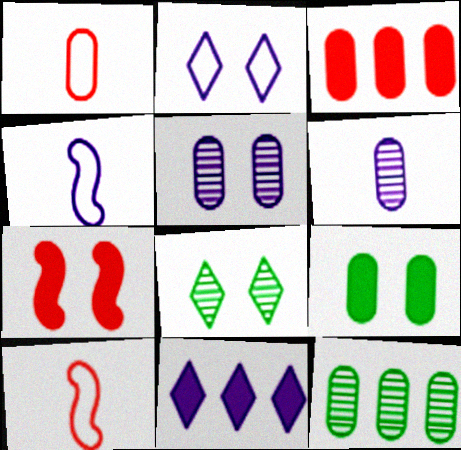[[3, 4, 8], 
[4, 5, 11]]